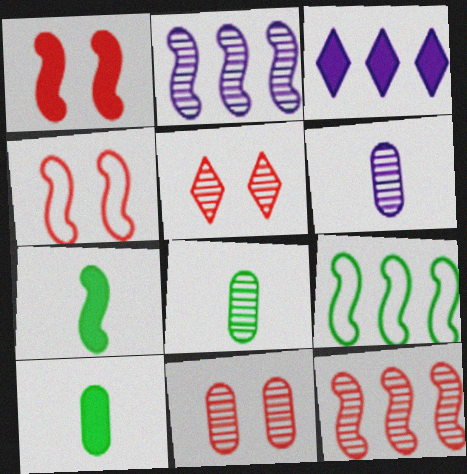[[1, 3, 10], 
[2, 4, 7], 
[2, 5, 8], 
[3, 4, 8]]